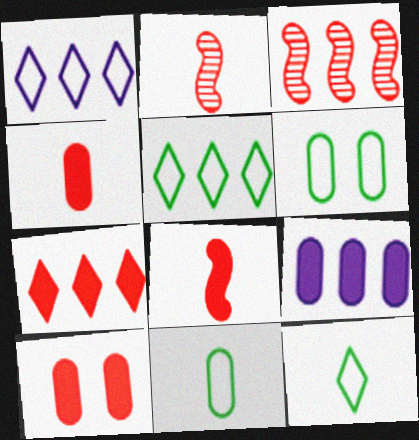[[3, 5, 9], 
[7, 8, 10]]